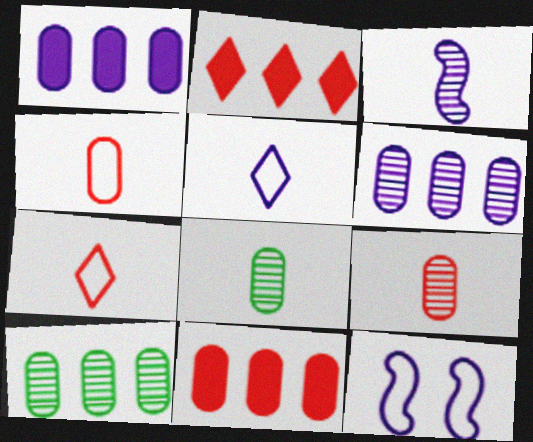[[2, 8, 12]]